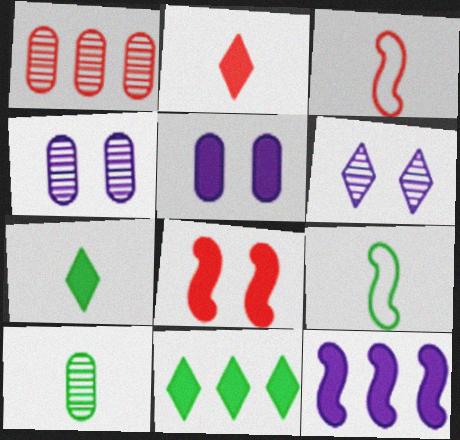[[1, 4, 10], 
[3, 4, 11], 
[7, 9, 10]]